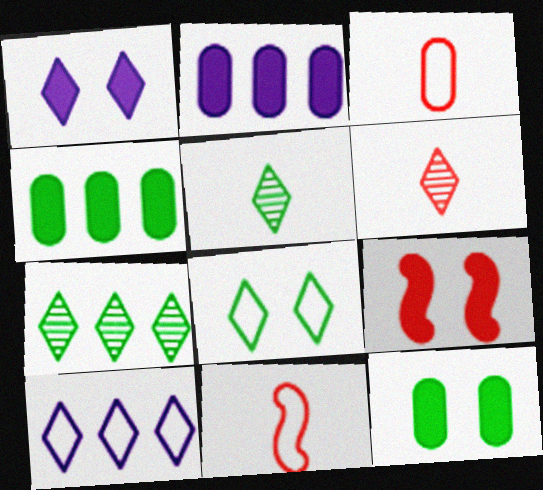[[1, 9, 12]]